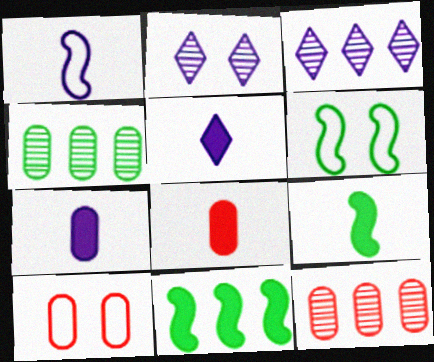[[3, 6, 8], 
[3, 9, 10], 
[4, 7, 10], 
[5, 6, 12], 
[5, 8, 9], 
[8, 10, 12]]